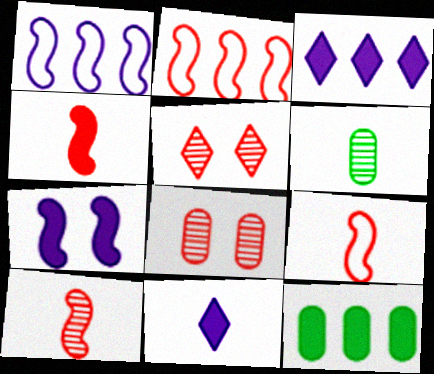[[4, 9, 10], 
[6, 9, 11]]